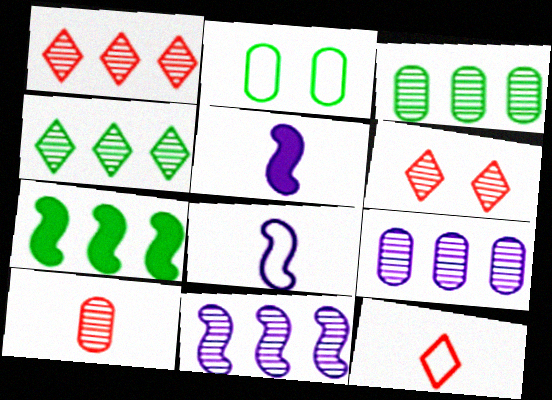[[1, 2, 5], 
[1, 3, 11]]